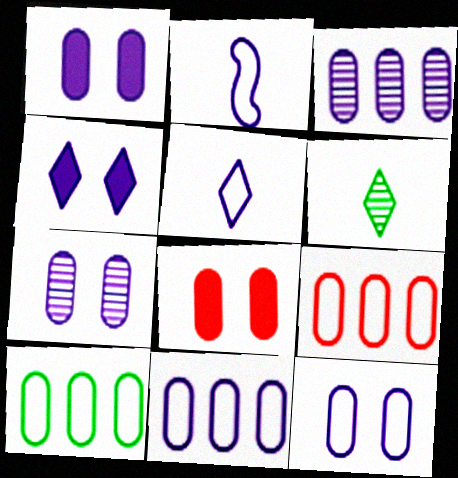[[1, 7, 12], 
[2, 3, 4], 
[9, 10, 11]]